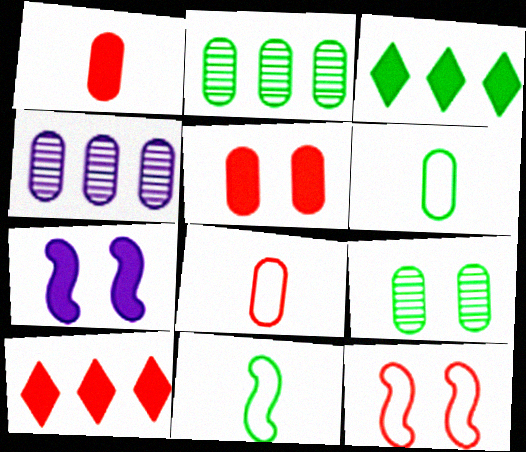[[1, 3, 7], 
[3, 9, 11], 
[4, 5, 6]]